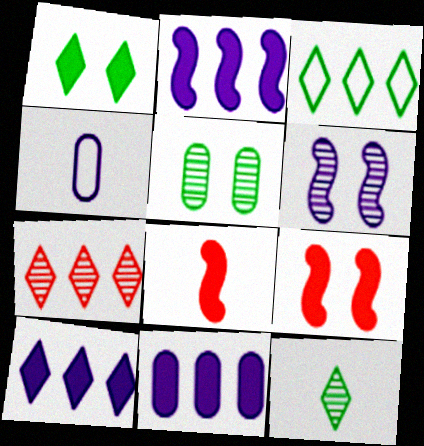[[1, 3, 12], 
[1, 8, 11], 
[2, 10, 11], 
[3, 7, 10], 
[4, 6, 10], 
[4, 8, 12]]